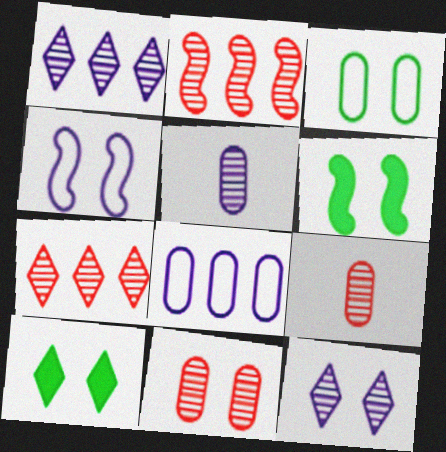[[4, 10, 11]]